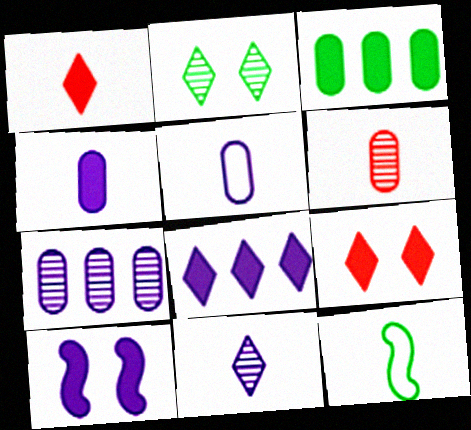[[1, 3, 10], 
[2, 3, 12], 
[4, 8, 10], 
[7, 9, 12]]